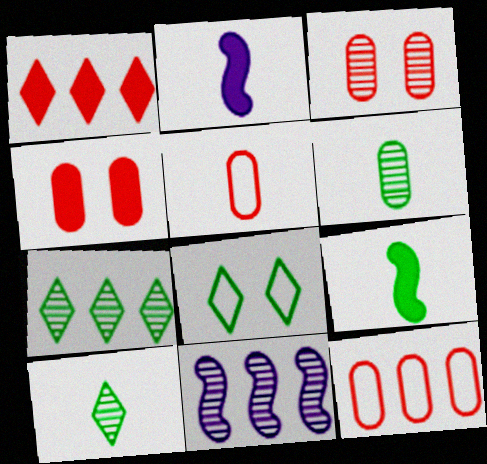[[2, 5, 10], 
[3, 10, 11]]